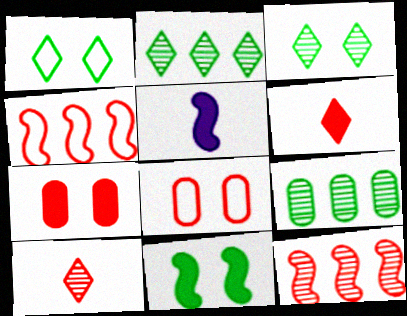[[2, 5, 8], 
[4, 7, 10], 
[6, 8, 12]]